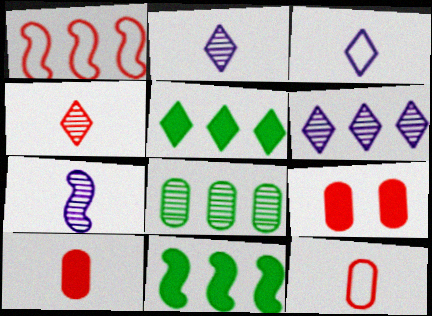[[1, 4, 9]]